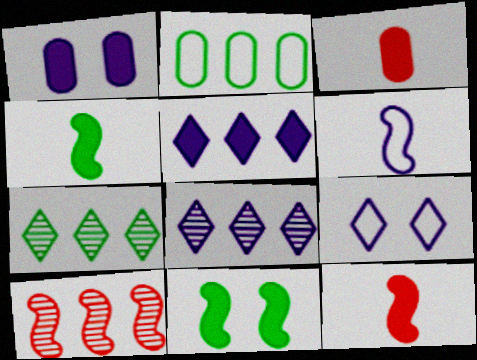[[1, 6, 8], 
[2, 5, 10], 
[3, 5, 11], 
[6, 10, 11]]